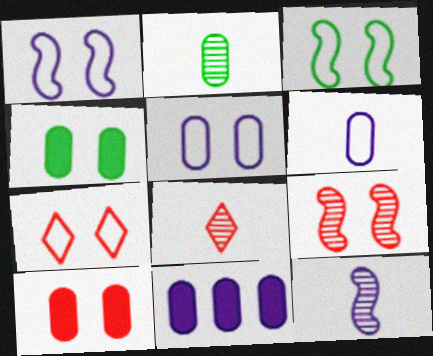[[2, 8, 12], 
[3, 5, 7], 
[3, 8, 11], 
[7, 9, 10]]